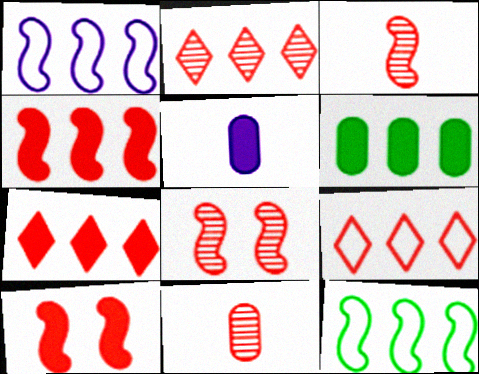[[1, 2, 6], 
[2, 7, 9], 
[2, 8, 11], 
[9, 10, 11]]